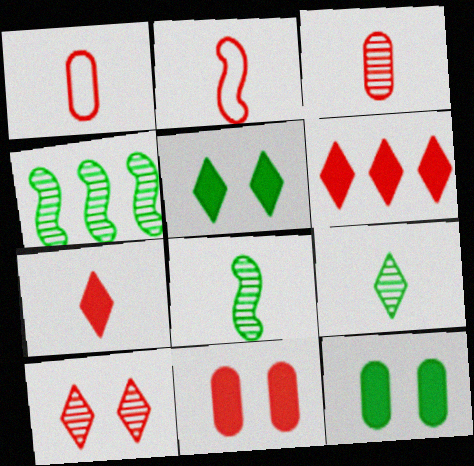[[2, 3, 7]]